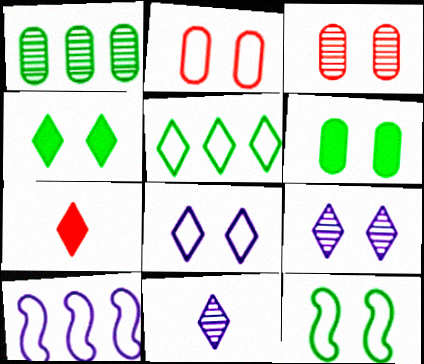[[2, 8, 12], 
[5, 7, 9]]